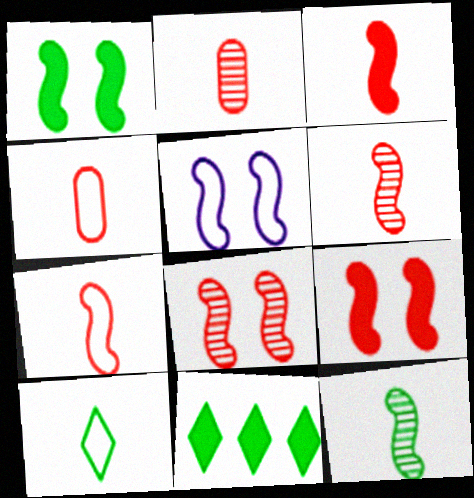[[1, 5, 8], 
[2, 5, 11], 
[3, 6, 7]]